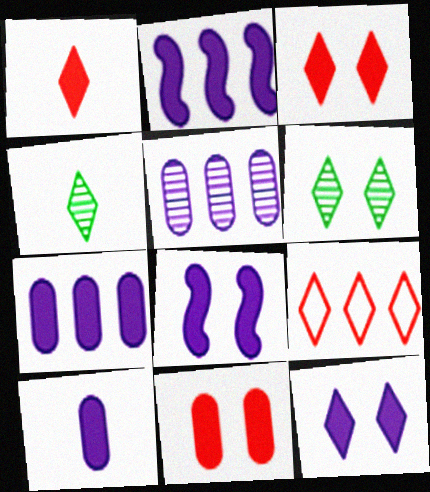[[2, 10, 12], 
[4, 9, 12]]